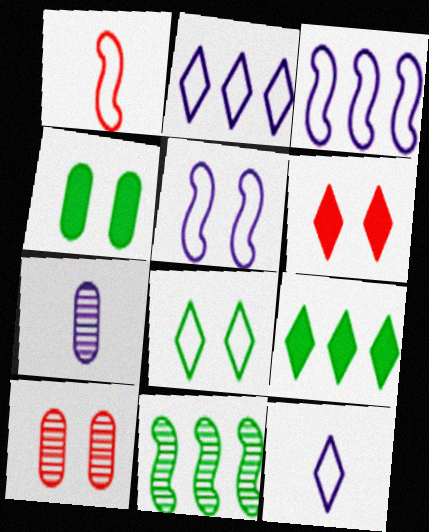[]